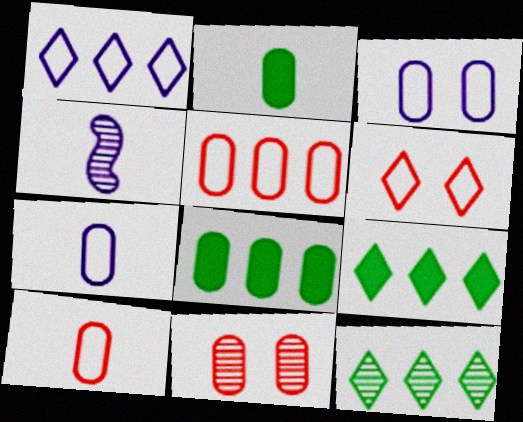[[4, 6, 8], 
[4, 11, 12], 
[7, 8, 11]]